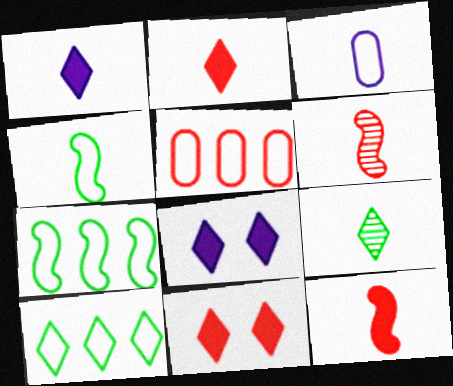[[3, 9, 12], 
[5, 6, 11]]